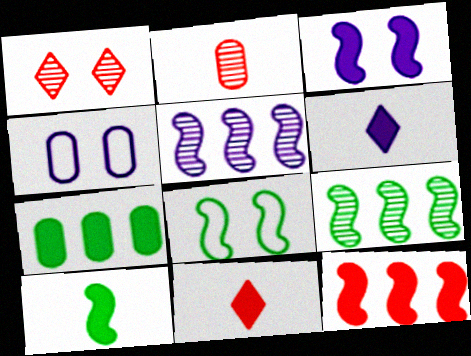[[2, 4, 7], 
[3, 7, 11], 
[3, 10, 12], 
[4, 5, 6], 
[4, 9, 11], 
[8, 9, 10]]